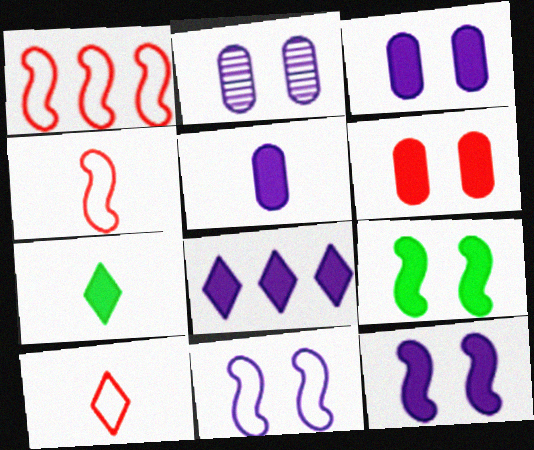[[1, 2, 7], 
[5, 8, 12]]